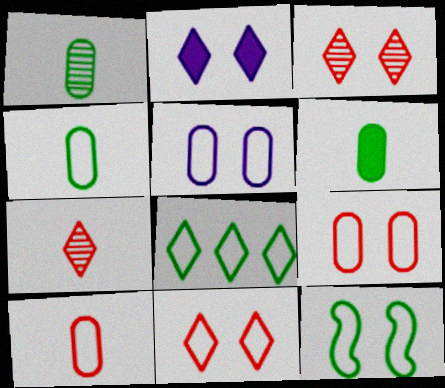[[1, 4, 6], 
[2, 7, 8], 
[4, 8, 12], 
[5, 11, 12]]